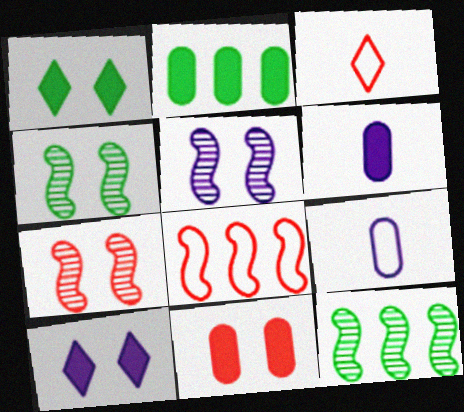[[2, 3, 5], 
[2, 6, 11], 
[4, 5, 7]]